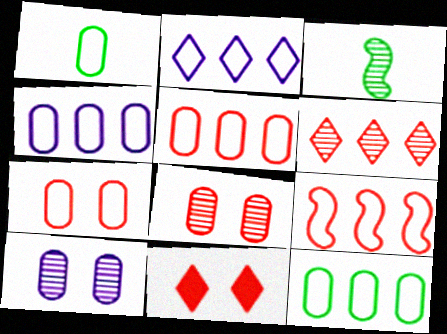[[1, 4, 7], 
[2, 9, 12], 
[3, 4, 11], 
[3, 6, 10], 
[4, 5, 12]]